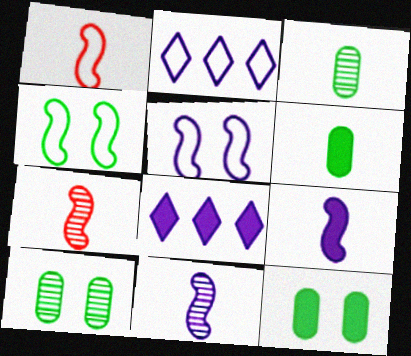[[1, 8, 10], 
[2, 7, 12]]